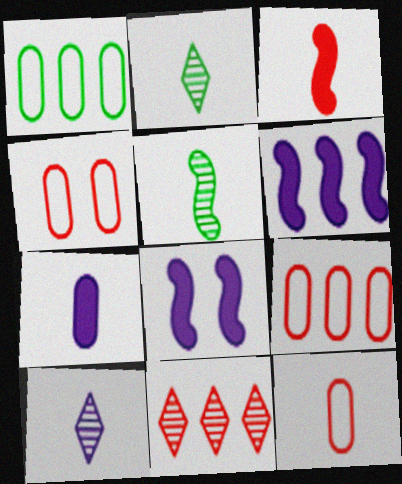[[1, 6, 11], 
[2, 4, 6], 
[2, 8, 9], 
[3, 4, 11], 
[4, 9, 12]]